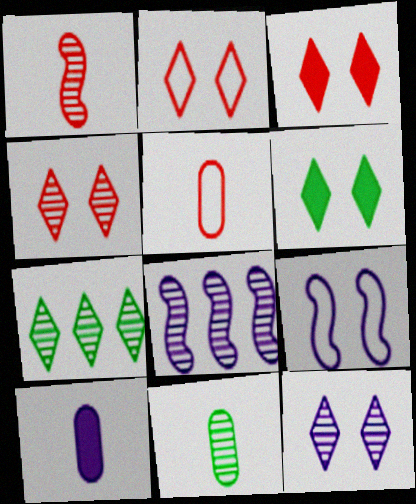[[2, 3, 4], 
[2, 6, 12], 
[4, 8, 11], 
[5, 6, 8], 
[5, 10, 11]]